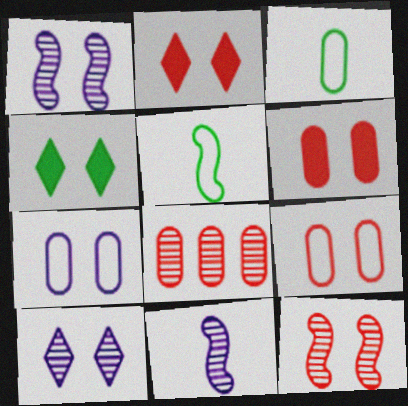[[1, 4, 9], 
[2, 9, 12], 
[4, 7, 12]]